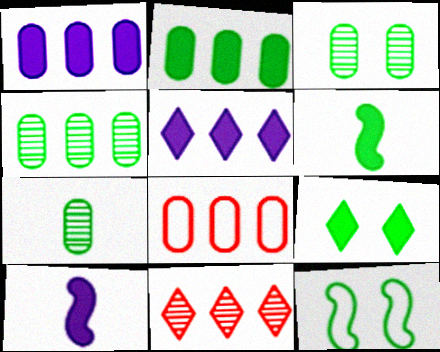[[1, 4, 8], 
[2, 6, 9], 
[3, 4, 7], 
[3, 9, 12]]